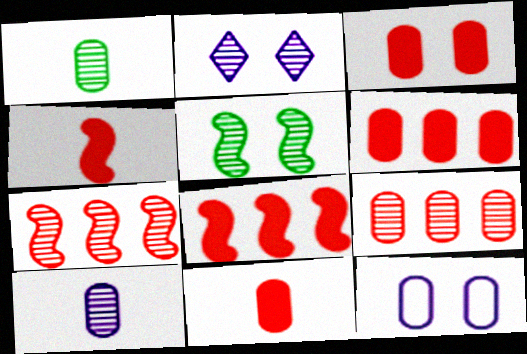[[1, 2, 7], 
[1, 6, 12], 
[3, 6, 11]]